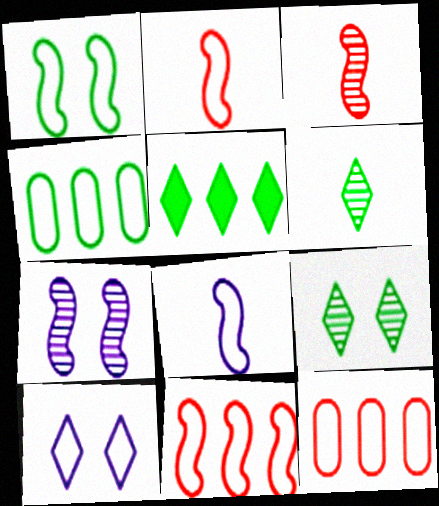[[1, 8, 11], 
[2, 4, 10]]